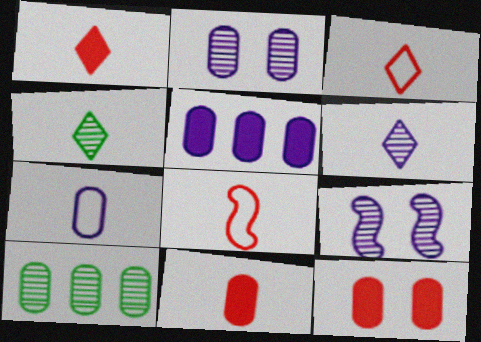[[2, 5, 7], 
[7, 10, 12]]